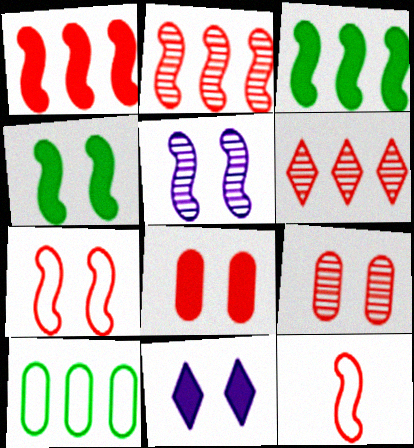[[3, 5, 12], 
[4, 5, 7], 
[4, 8, 11], 
[6, 8, 12]]